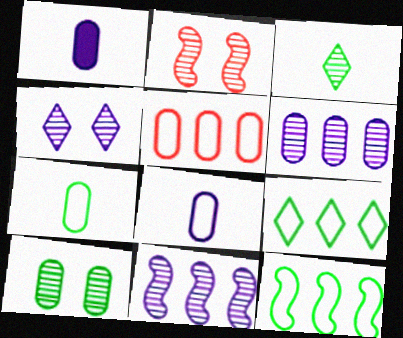[[1, 2, 9], 
[1, 5, 10], 
[2, 3, 6], 
[2, 4, 10]]